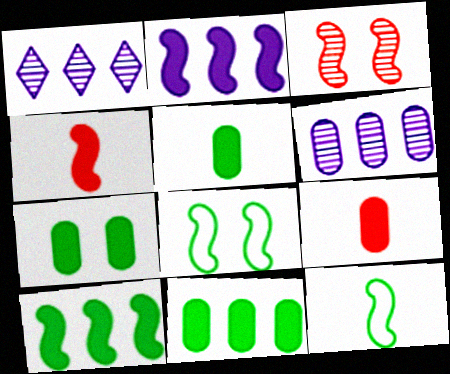[[1, 8, 9], 
[2, 3, 12], 
[5, 7, 11]]